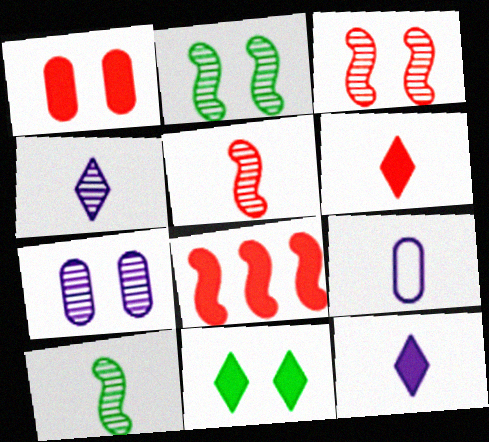[[1, 6, 8], 
[6, 9, 10]]